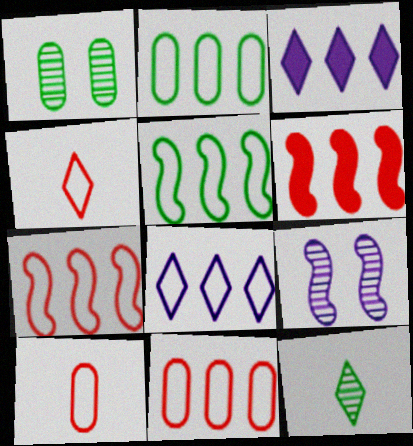[[2, 7, 8], 
[5, 8, 11]]